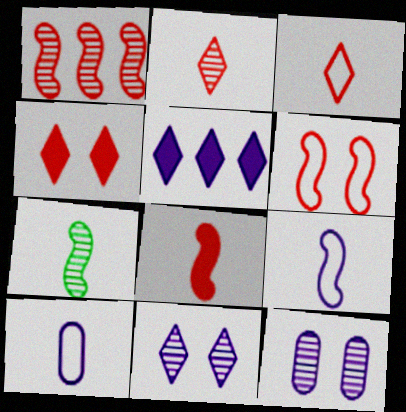[[1, 6, 8], 
[5, 9, 12], 
[7, 8, 9]]